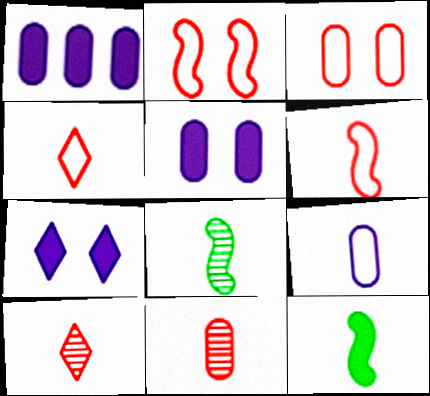[[9, 10, 12]]